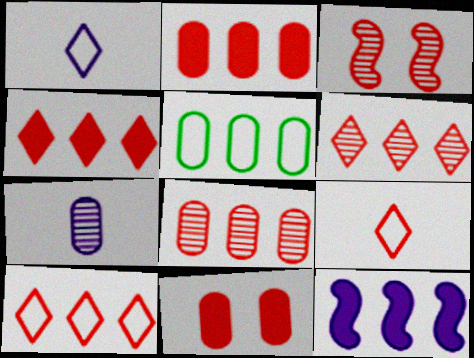[[2, 3, 9], 
[4, 6, 10], 
[5, 6, 12], 
[5, 7, 11]]